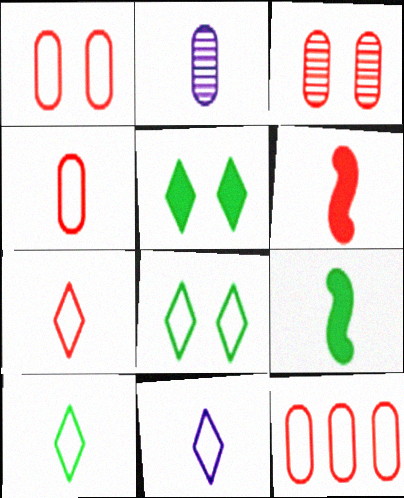[[1, 4, 12], 
[2, 6, 10], 
[2, 7, 9], 
[7, 10, 11]]